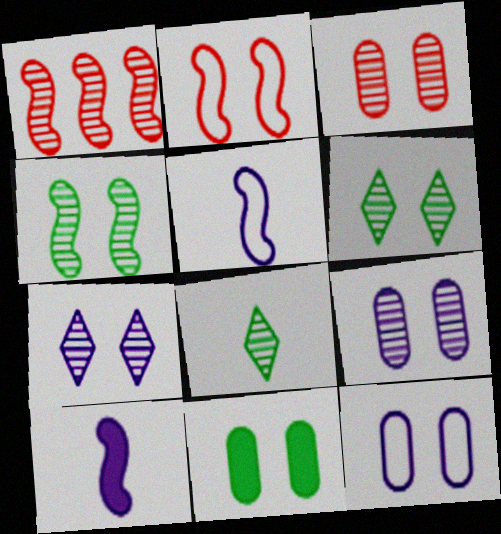[[1, 8, 9], 
[2, 7, 11], 
[3, 4, 7], 
[3, 11, 12]]